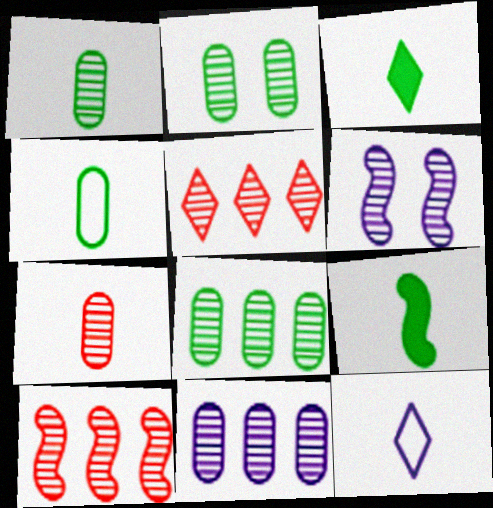[[1, 2, 8], 
[1, 5, 6], 
[2, 7, 11], 
[7, 9, 12]]